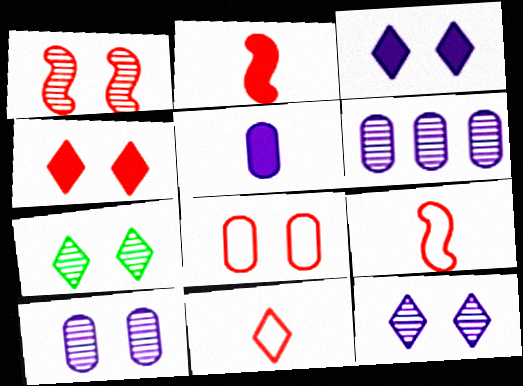[[1, 4, 8], 
[1, 7, 10]]